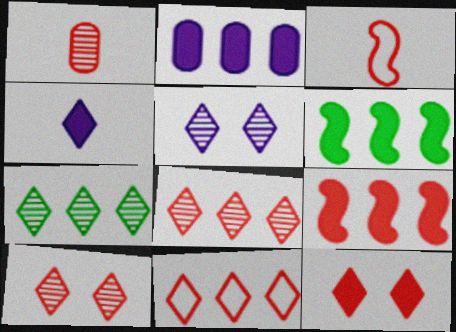[]